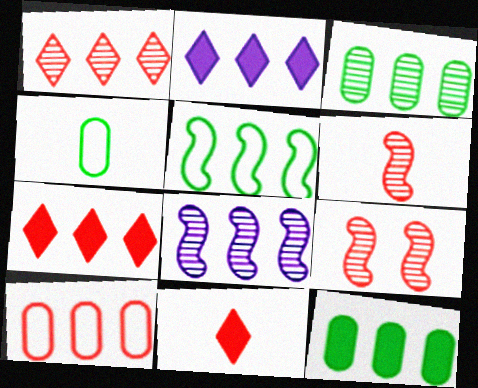[[1, 3, 8], 
[2, 4, 9], 
[9, 10, 11]]